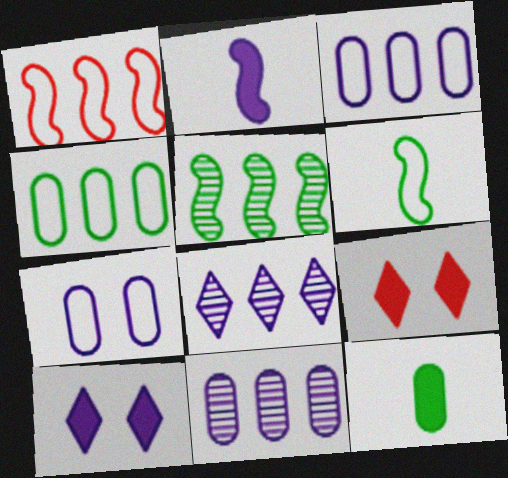[[2, 7, 8], 
[6, 9, 11]]